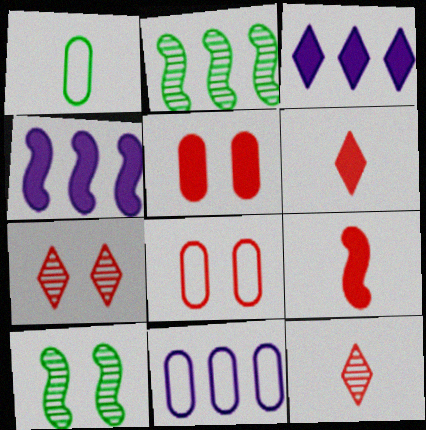[[1, 4, 7], 
[1, 8, 11], 
[6, 10, 11]]